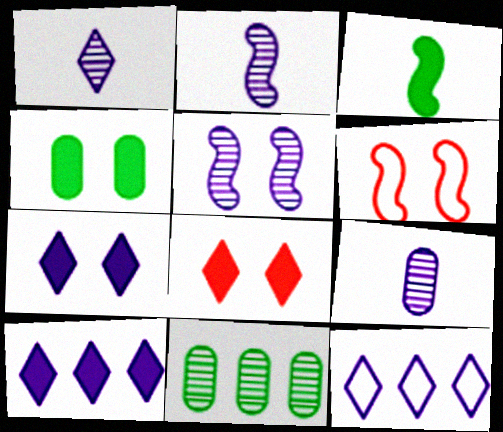[[1, 2, 9], 
[1, 7, 12]]